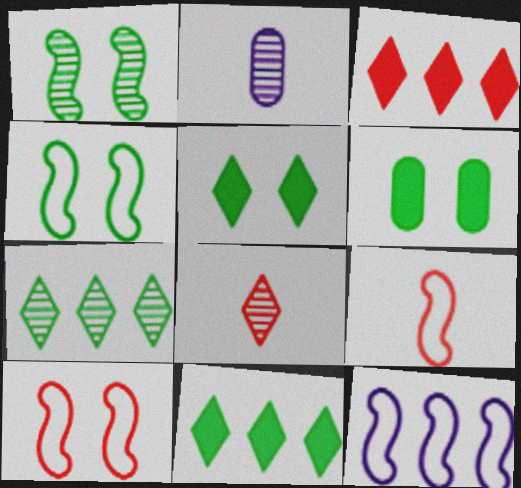[[2, 3, 4], 
[2, 10, 11], 
[4, 9, 12], 
[6, 8, 12]]